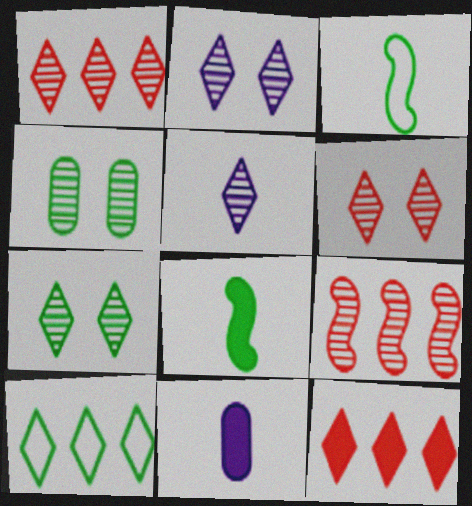[[1, 5, 7], 
[2, 6, 7], 
[4, 5, 9], 
[4, 8, 10]]